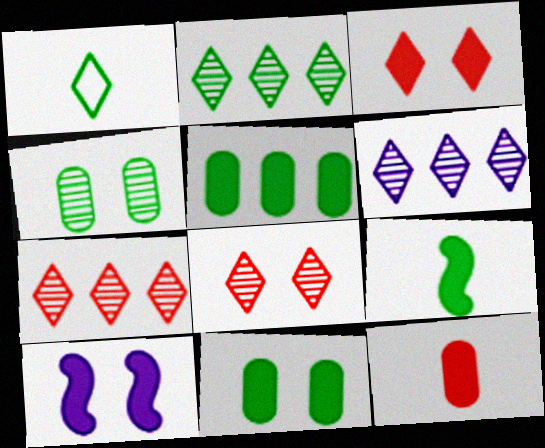[[1, 3, 6], 
[2, 6, 7], 
[3, 10, 11]]